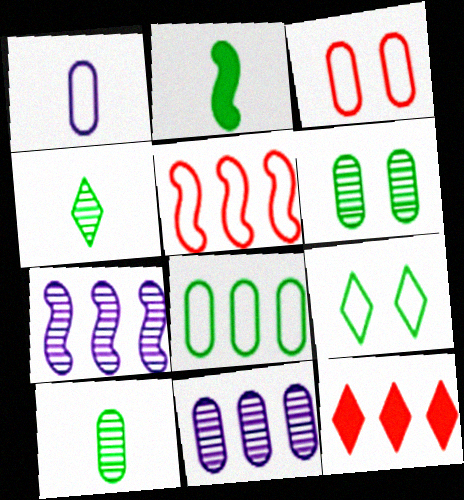[[1, 3, 8], 
[1, 5, 9], 
[7, 8, 12]]